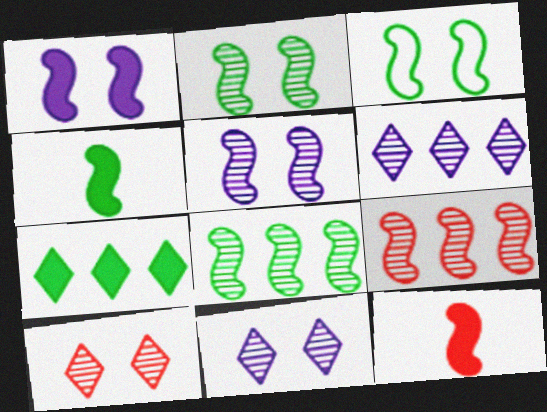[[3, 4, 8]]